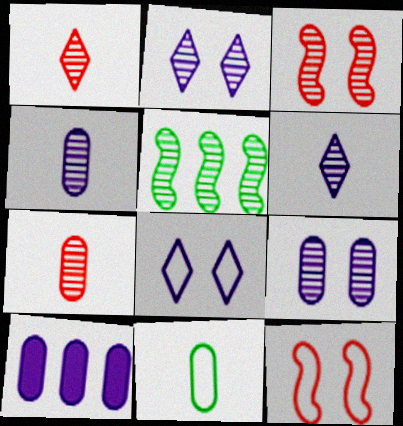[[1, 5, 9], 
[2, 5, 7]]